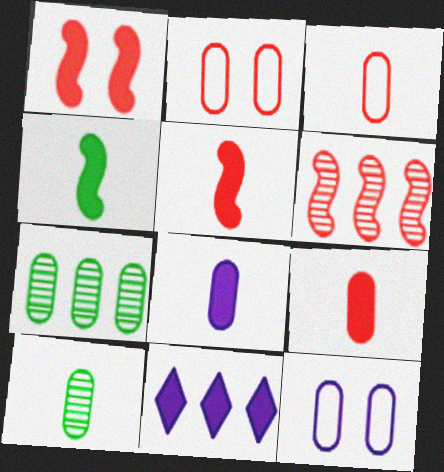[[2, 7, 8], 
[3, 8, 10], 
[7, 9, 12]]